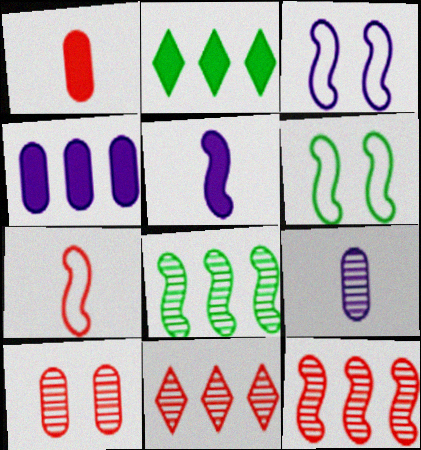[[5, 6, 12]]